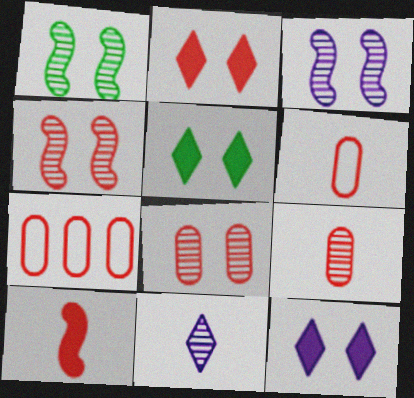[[1, 3, 4], 
[2, 5, 12]]